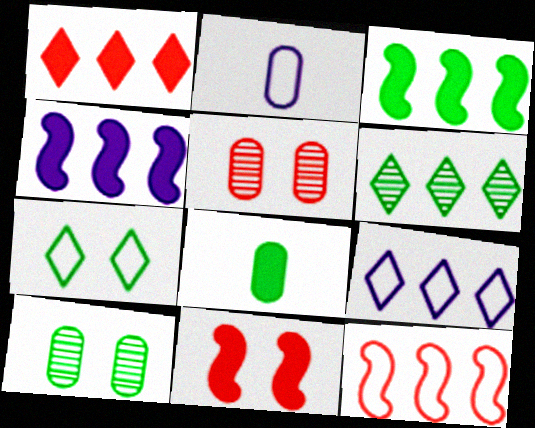[[1, 6, 9], 
[2, 6, 11], 
[2, 7, 12]]